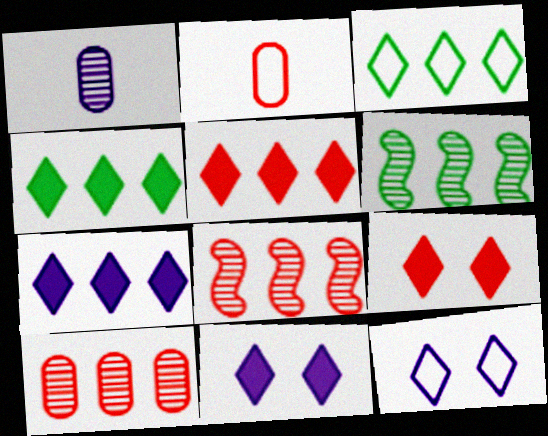[[2, 6, 11], 
[2, 8, 9], 
[4, 5, 7]]